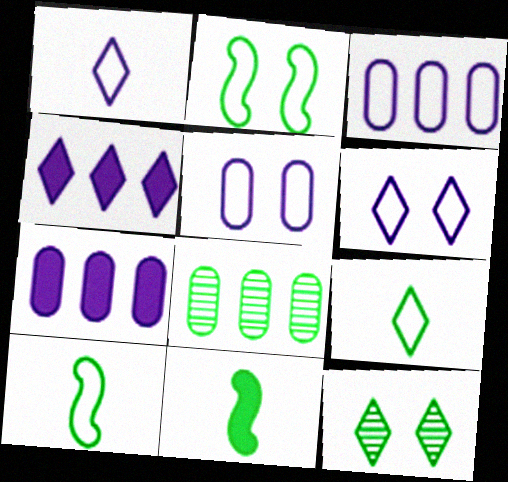[]